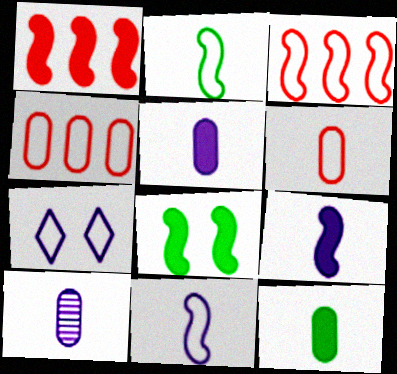[[1, 8, 9], 
[2, 4, 7], 
[6, 10, 12]]